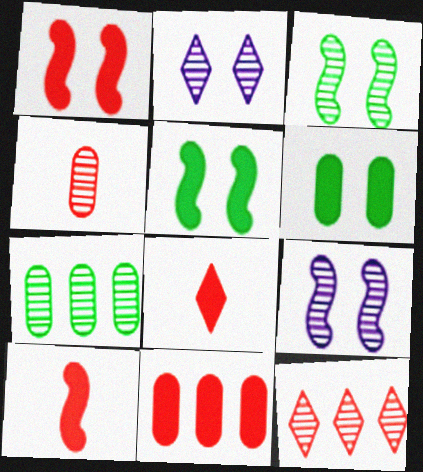[[1, 8, 11]]